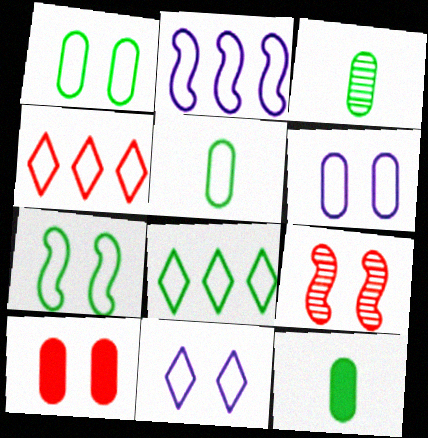[[3, 5, 12], 
[5, 7, 8]]